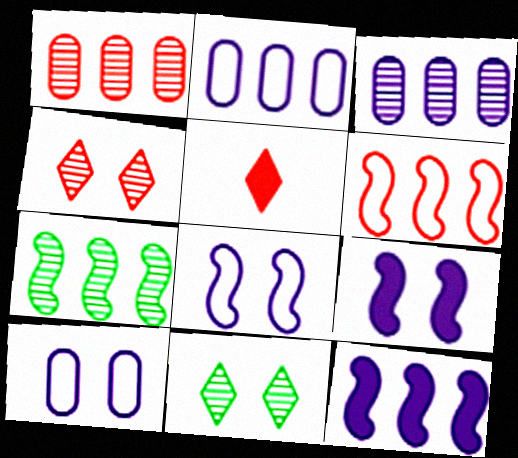[[5, 7, 10], 
[6, 7, 12]]